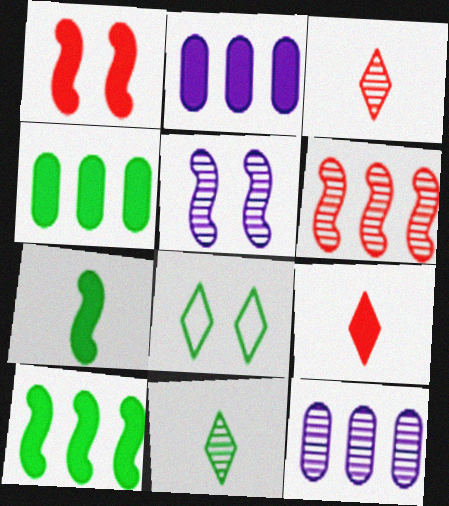[]